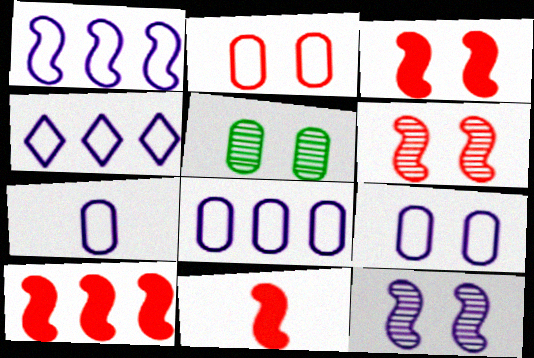[[1, 4, 8], 
[3, 10, 11], 
[4, 5, 11], 
[7, 8, 9]]